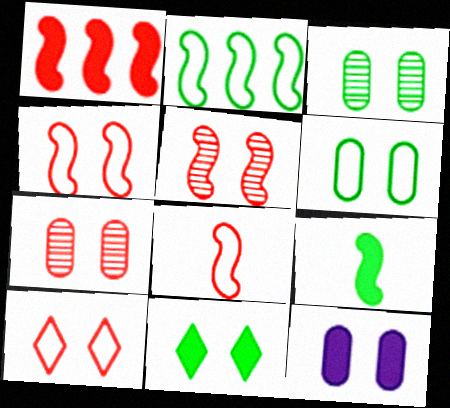[[1, 5, 8], 
[6, 7, 12]]